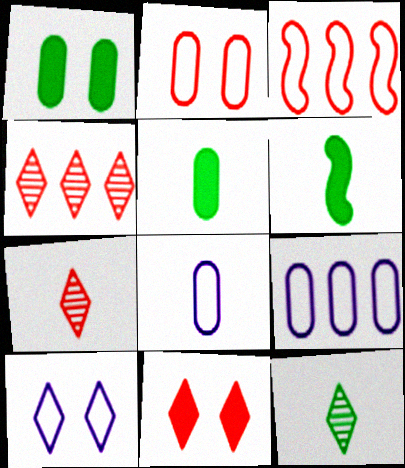[[6, 7, 8]]